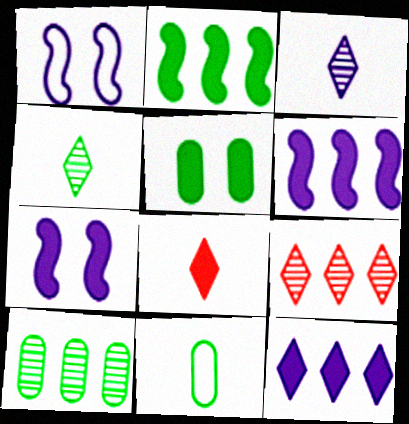[[1, 8, 10], 
[5, 6, 8], 
[5, 10, 11], 
[7, 9, 11]]